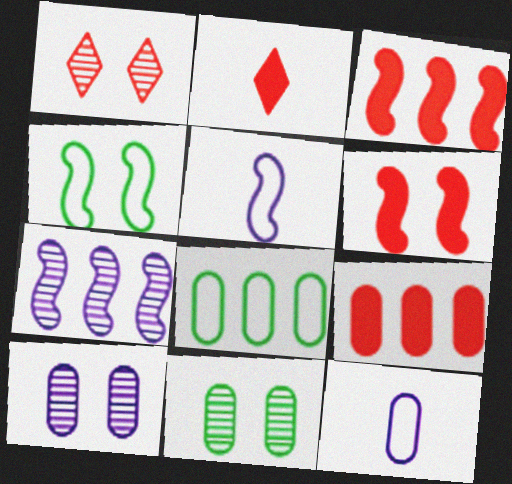[[2, 6, 9], 
[9, 11, 12]]